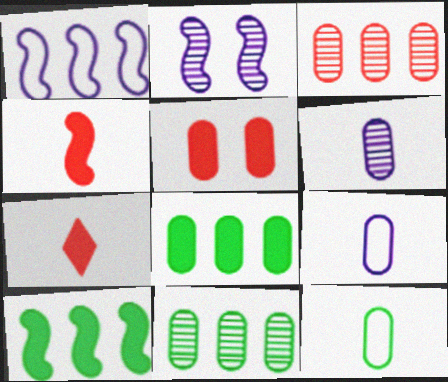[[5, 9, 11]]